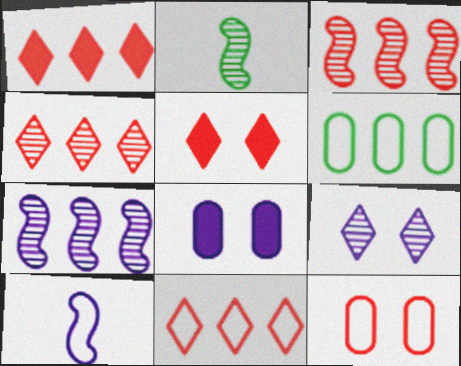[[1, 4, 11], 
[1, 6, 7], 
[2, 8, 11]]